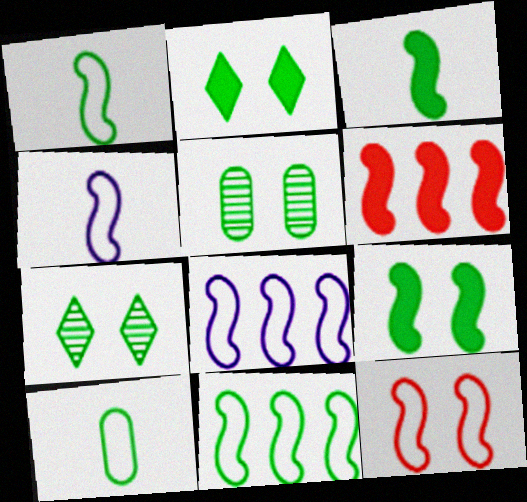[[1, 8, 12], 
[4, 11, 12]]